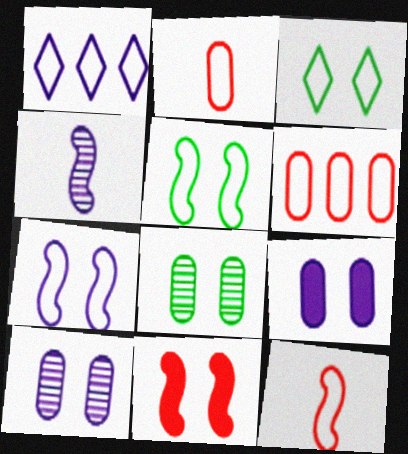[[1, 2, 5], 
[1, 4, 9], 
[3, 10, 11]]